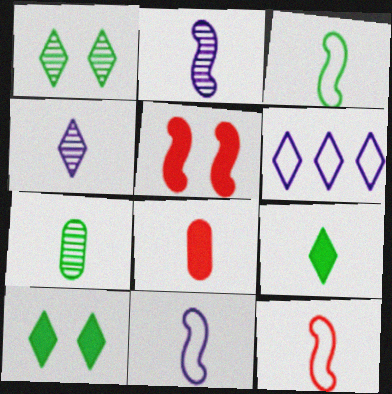[[3, 4, 8], 
[3, 7, 9], 
[3, 11, 12], 
[5, 6, 7]]